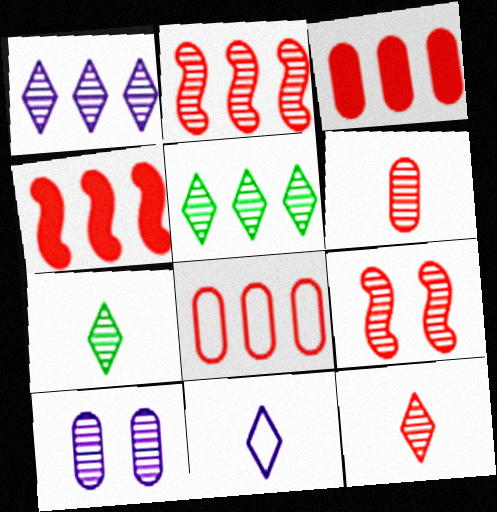[[2, 7, 10]]